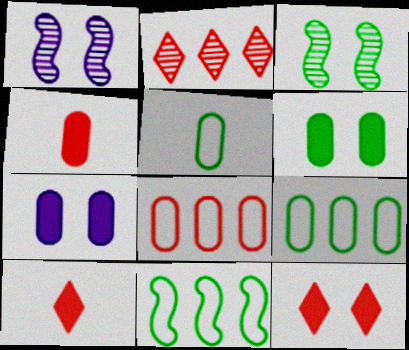[[1, 9, 10]]